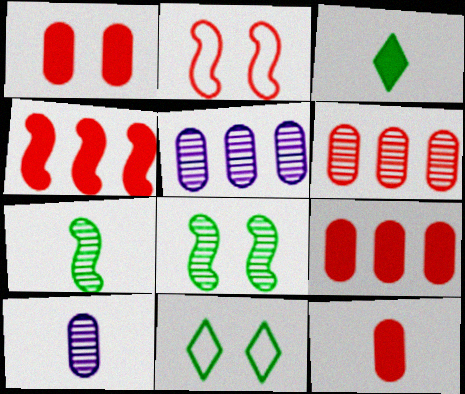[[1, 9, 12], 
[2, 3, 5], 
[4, 10, 11]]